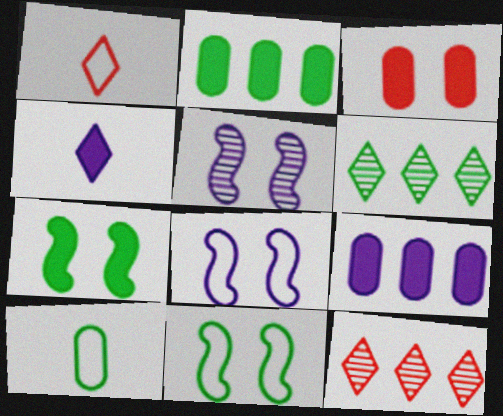[[1, 2, 5], 
[6, 7, 10]]